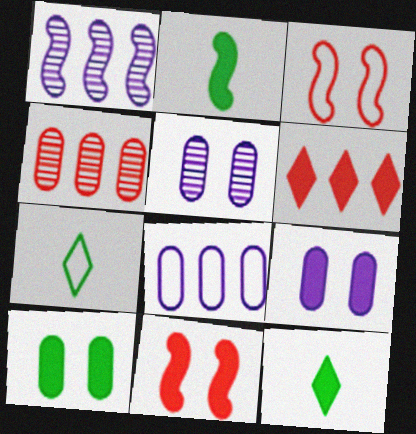[[1, 2, 3], 
[2, 6, 9], 
[3, 7, 8]]